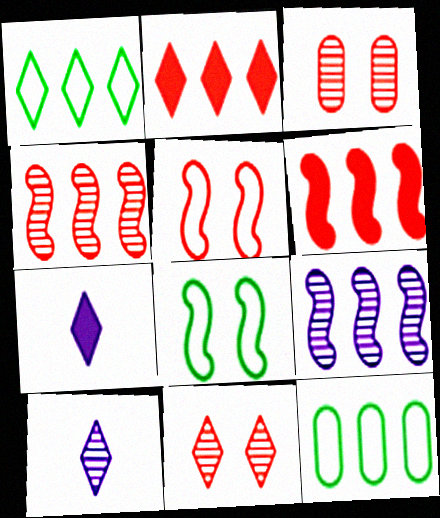[[1, 7, 11], 
[2, 9, 12]]